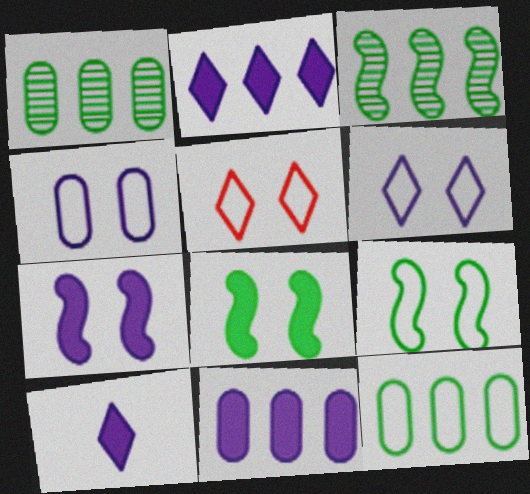[[4, 5, 9], 
[7, 10, 11]]